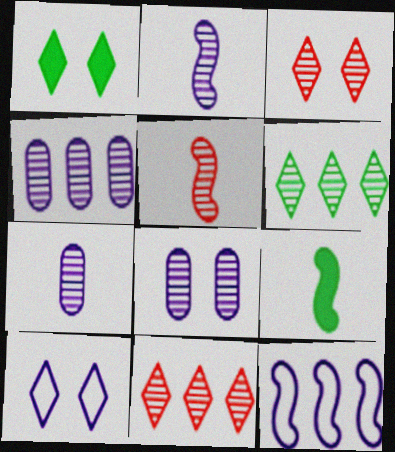[[1, 3, 10], 
[4, 7, 8], 
[5, 6, 8]]